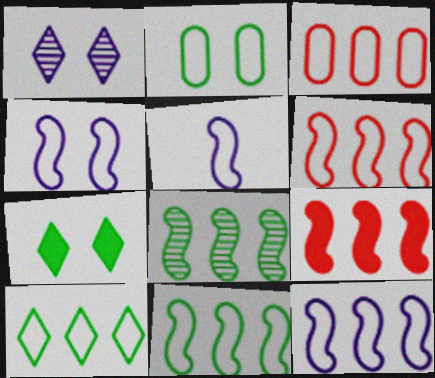[[3, 10, 12], 
[4, 5, 12], 
[6, 11, 12], 
[8, 9, 12]]